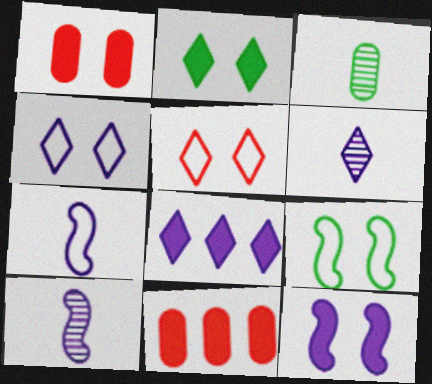[[1, 2, 12], 
[4, 6, 8], 
[6, 9, 11]]